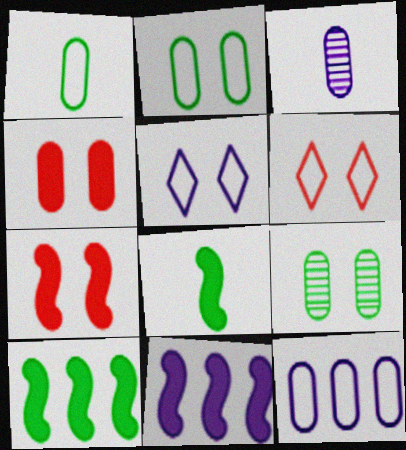[[3, 5, 11], 
[3, 6, 10], 
[5, 7, 9], 
[7, 8, 11]]